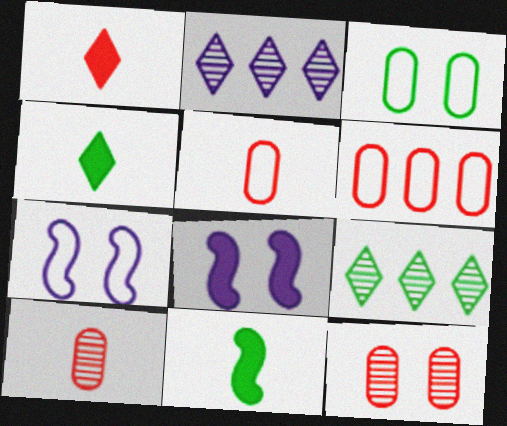[[3, 9, 11], 
[5, 8, 9]]